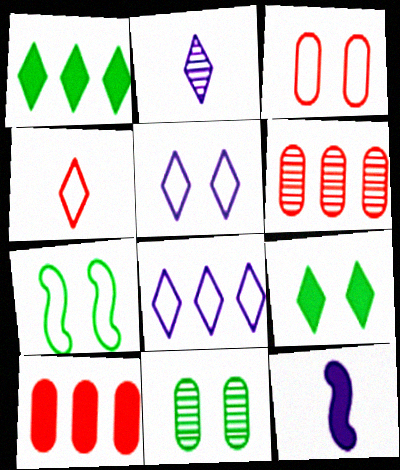[[2, 7, 10], 
[3, 5, 7], 
[7, 9, 11], 
[9, 10, 12]]